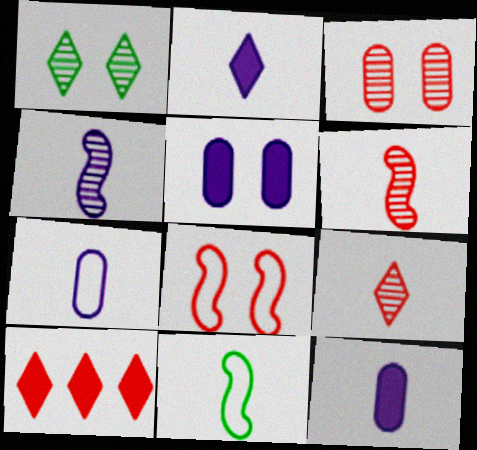[[1, 5, 8], 
[2, 4, 7], 
[9, 11, 12]]